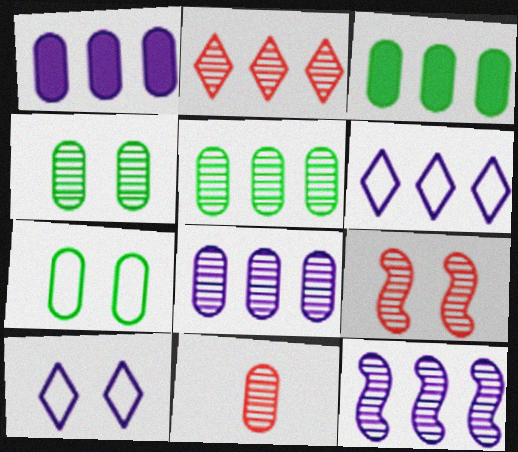[[1, 6, 12], 
[1, 7, 11], 
[2, 5, 12], 
[2, 9, 11], 
[4, 8, 11]]